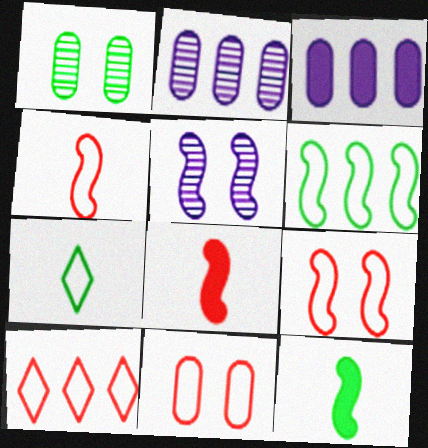[[4, 10, 11], 
[5, 6, 8]]